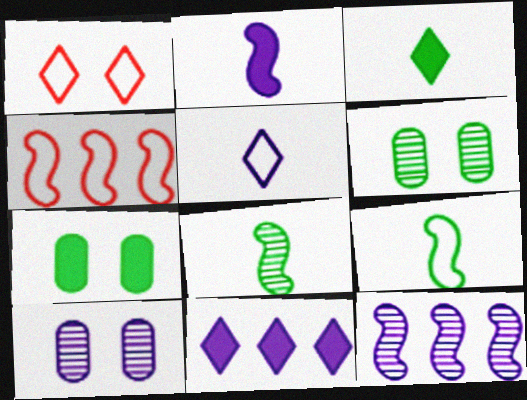[[3, 4, 10]]